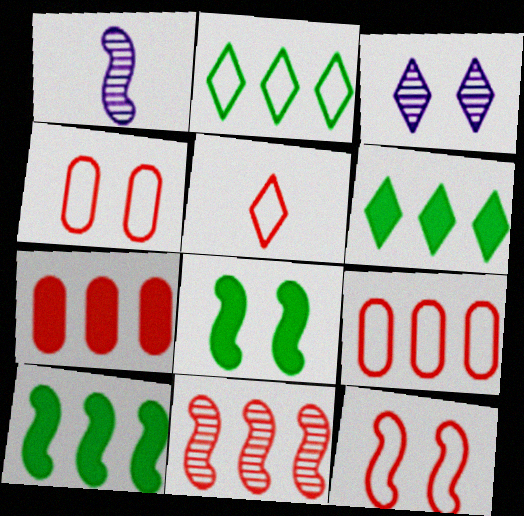[[1, 4, 6], 
[1, 10, 12], 
[3, 4, 8], 
[3, 5, 6], 
[5, 9, 12]]